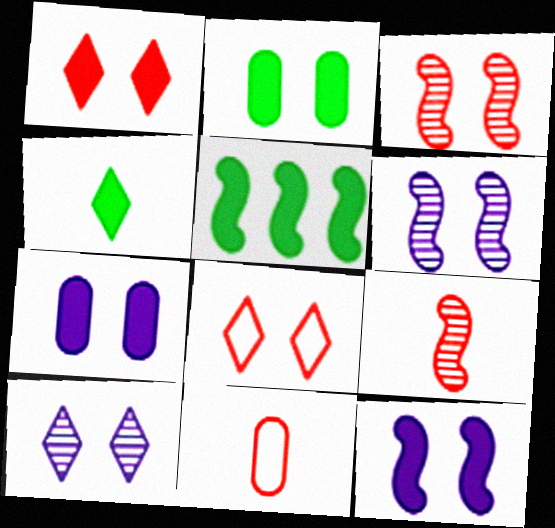[[1, 2, 12], 
[2, 4, 5], 
[2, 6, 8], 
[5, 10, 11]]